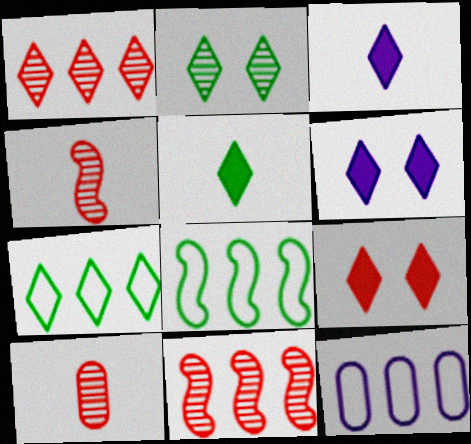[[2, 5, 7], 
[6, 8, 10]]